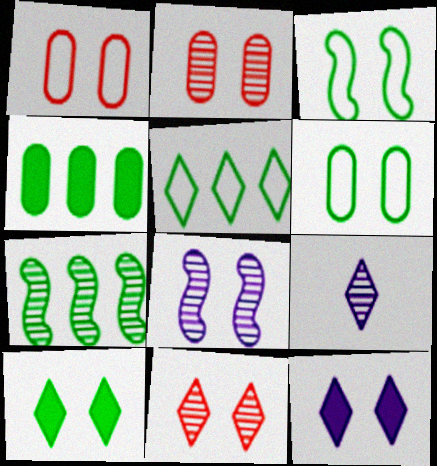[[1, 8, 10], 
[2, 3, 12], 
[2, 7, 9], 
[4, 5, 7]]